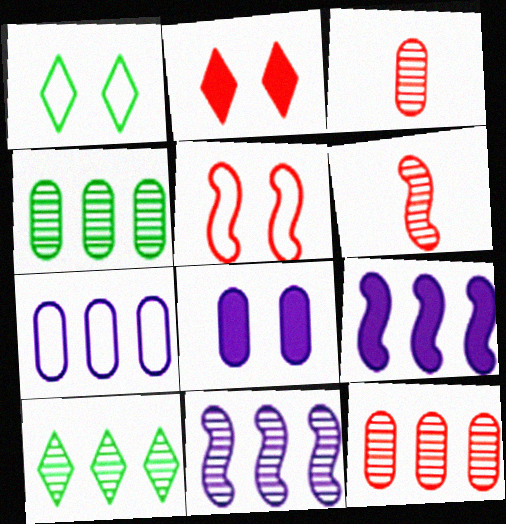[[1, 3, 9], 
[10, 11, 12]]